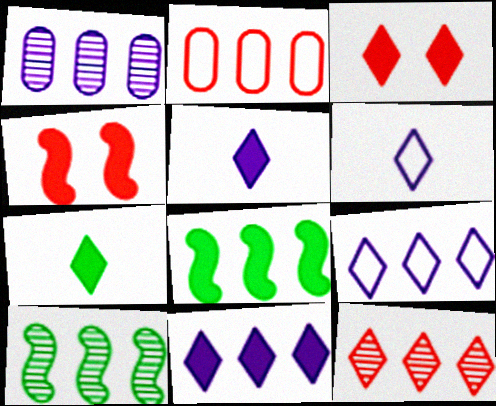[[1, 10, 12], 
[2, 10, 11], 
[3, 7, 11]]